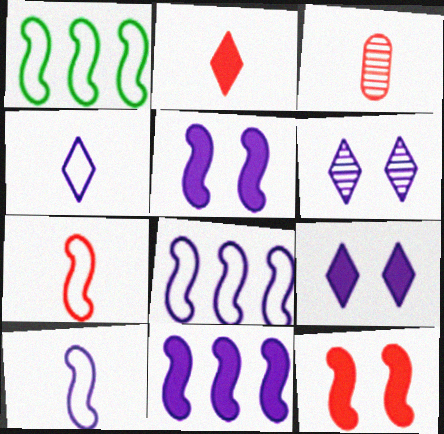[[1, 3, 9], 
[2, 3, 7]]